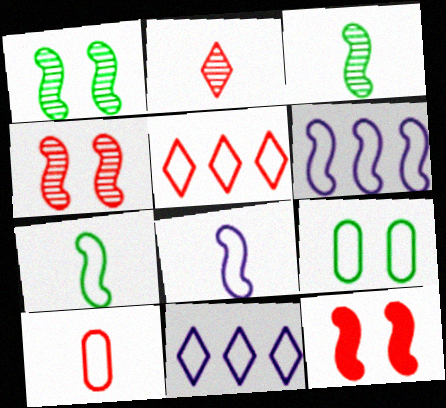[[3, 6, 12], 
[5, 8, 9]]